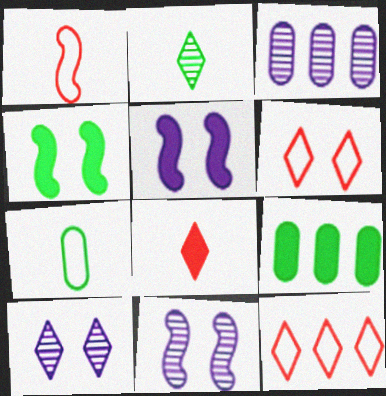[[1, 9, 10], 
[5, 8, 9]]